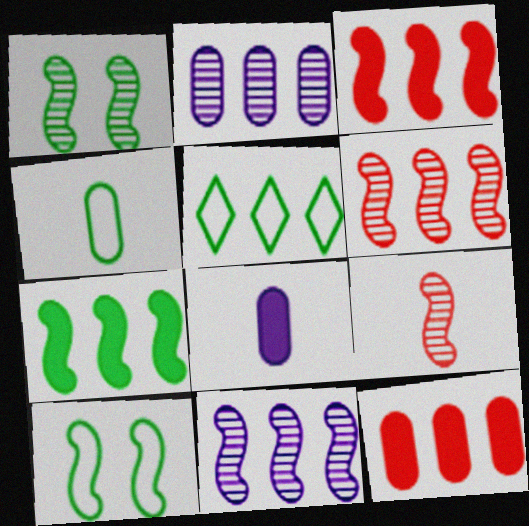[[1, 9, 11], 
[2, 3, 5], 
[4, 5, 10], 
[5, 11, 12]]